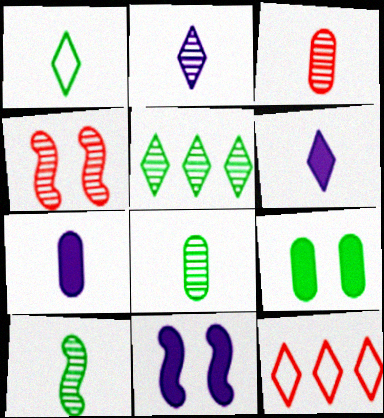[[2, 3, 10], 
[8, 11, 12]]